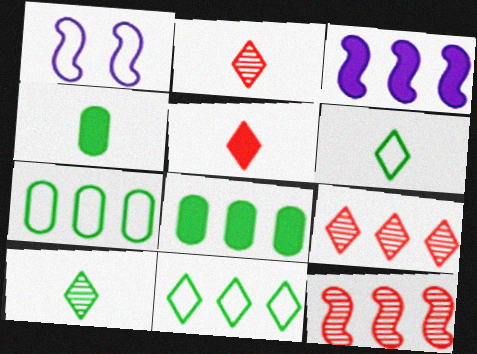[[1, 2, 8], 
[1, 4, 9], 
[3, 7, 9]]